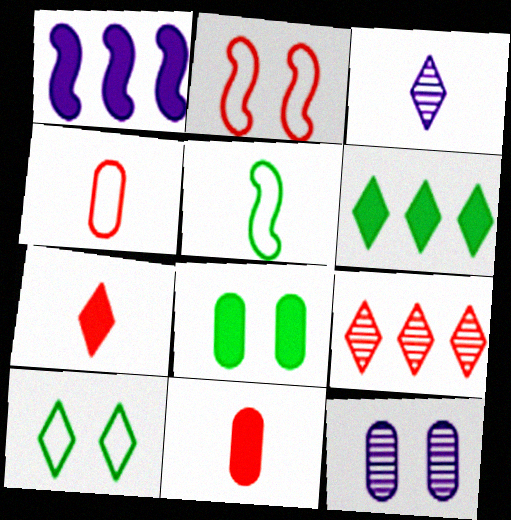[[1, 7, 8], 
[2, 9, 11], 
[3, 5, 11]]